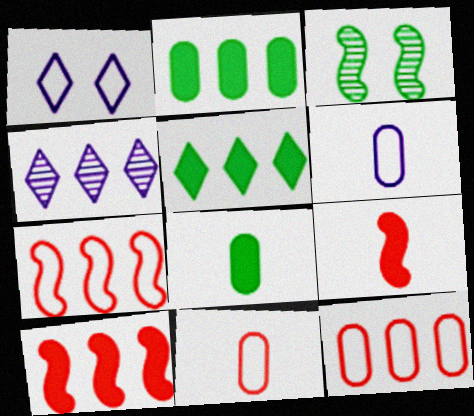[[2, 4, 7]]